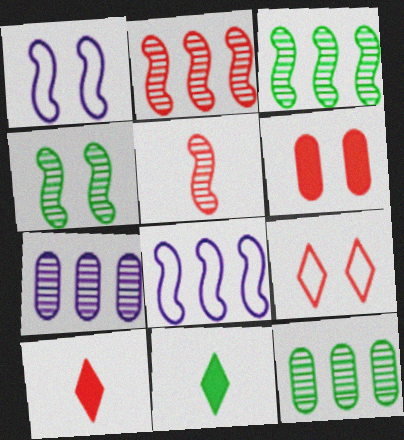[[1, 10, 12]]